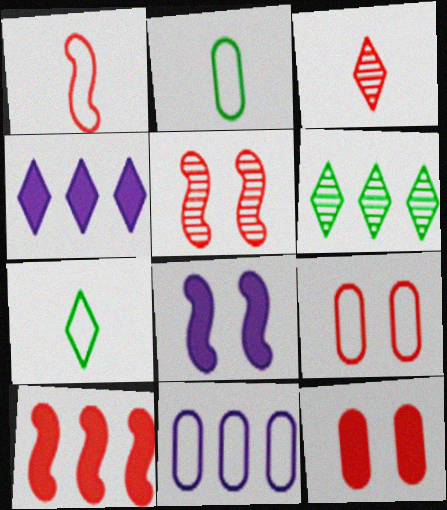[[1, 5, 10], 
[2, 4, 5], 
[2, 9, 11], 
[3, 9, 10], 
[6, 10, 11]]